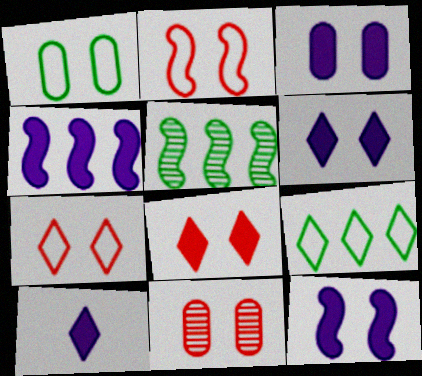[[1, 3, 11], 
[2, 8, 11], 
[3, 4, 10], 
[3, 6, 12]]